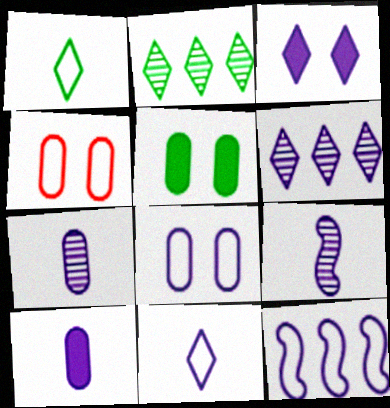[[1, 4, 12], 
[3, 6, 11], 
[3, 7, 12], 
[8, 11, 12], 
[9, 10, 11]]